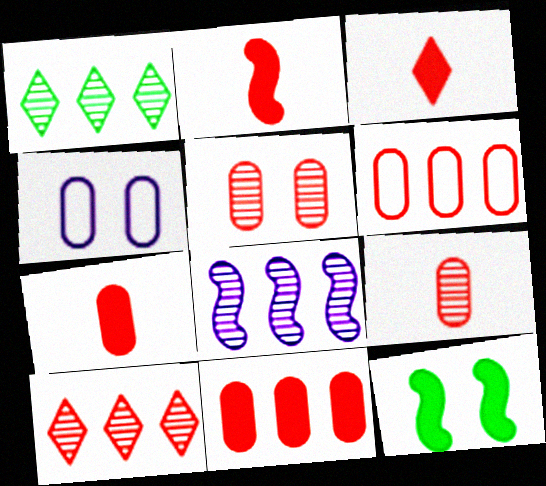[[1, 2, 4], 
[2, 3, 7], 
[5, 6, 7]]